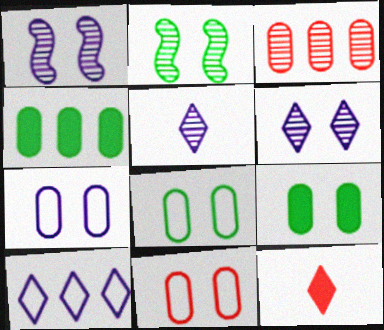[[2, 3, 5], 
[7, 8, 11]]